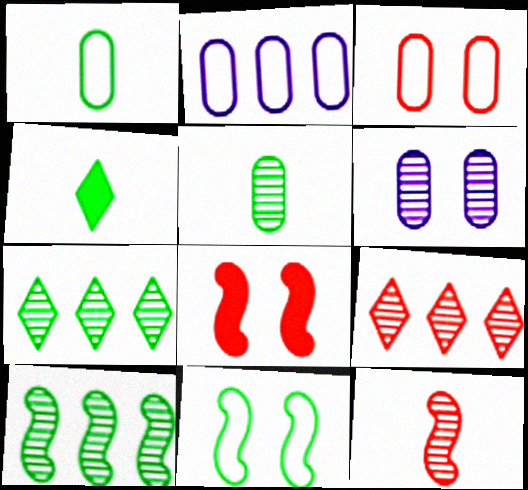[[1, 2, 3], 
[6, 7, 12]]